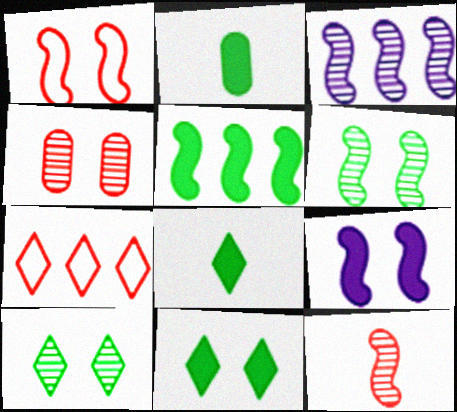[[1, 6, 9], 
[2, 5, 11], 
[3, 6, 12]]